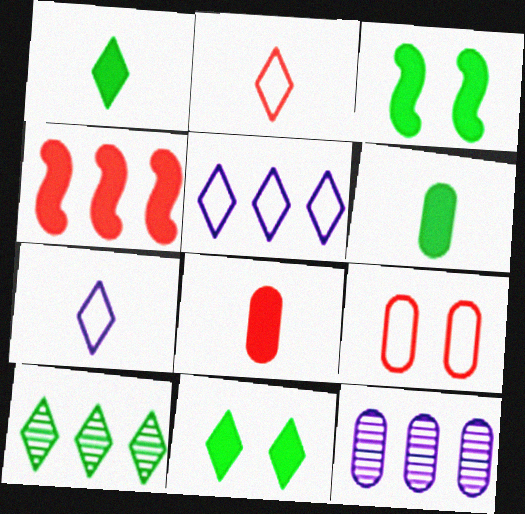[[2, 3, 12], 
[6, 9, 12]]